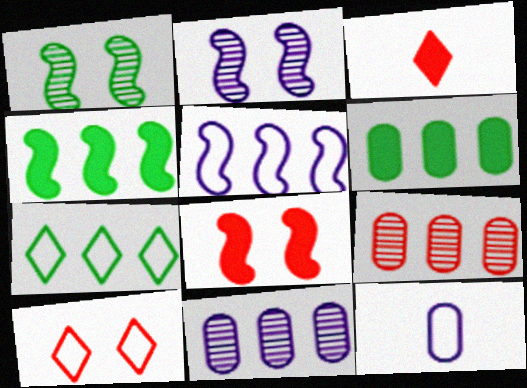[]